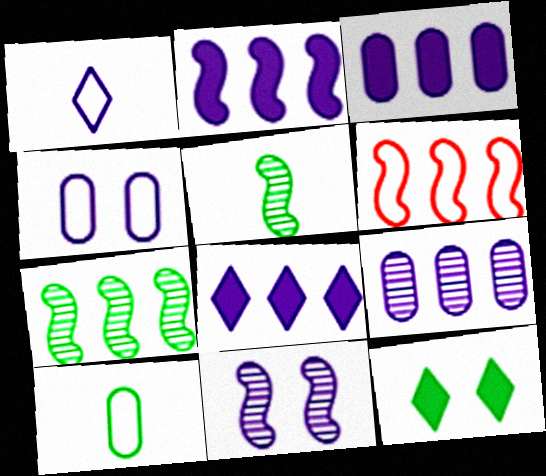[[1, 3, 11], 
[2, 3, 8], 
[2, 6, 7], 
[7, 10, 12]]